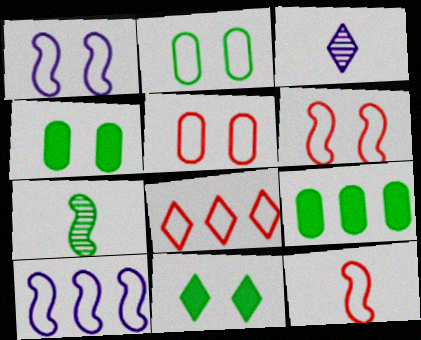[[3, 6, 9], 
[3, 8, 11], 
[5, 8, 12]]